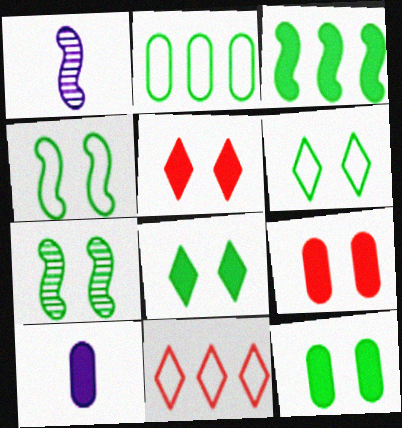[[1, 2, 5], 
[1, 11, 12], 
[3, 5, 10], 
[6, 7, 12], 
[7, 10, 11]]